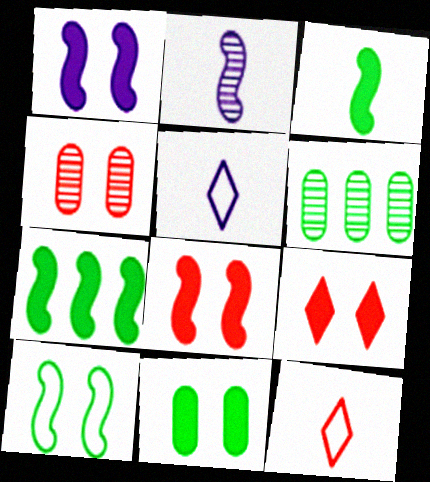[[1, 6, 12], 
[1, 9, 11], 
[4, 5, 7], 
[5, 6, 8]]